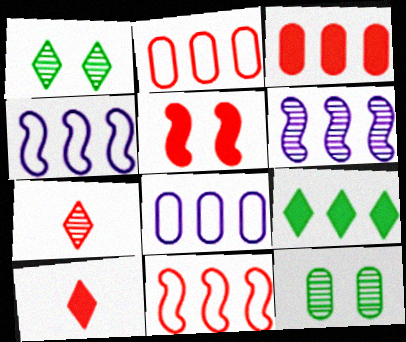[[2, 5, 7], 
[2, 6, 9], 
[3, 5, 10], 
[4, 10, 12], 
[6, 7, 12]]